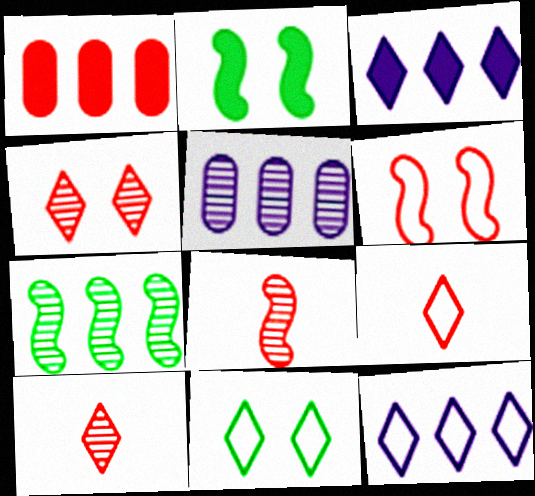[[1, 6, 10], 
[1, 7, 12], 
[2, 5, 9], 
[3, 10, 11], 
[9, 11, 12]]